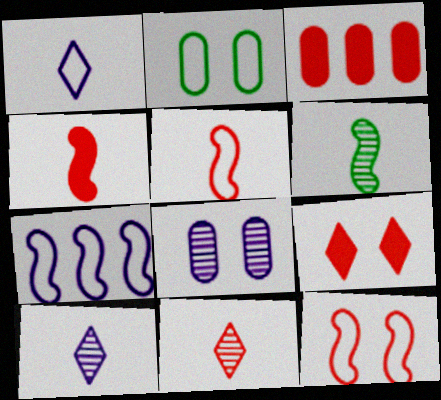[[3, 4, 9], 
[3, 11, 12]]